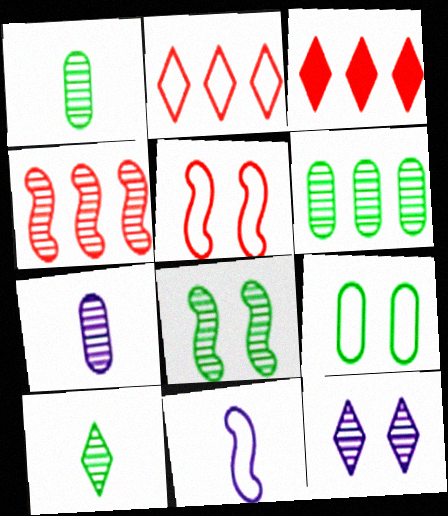[[1, 4, 12], 
[2, 9, 11], 
[6, 8, 10]]